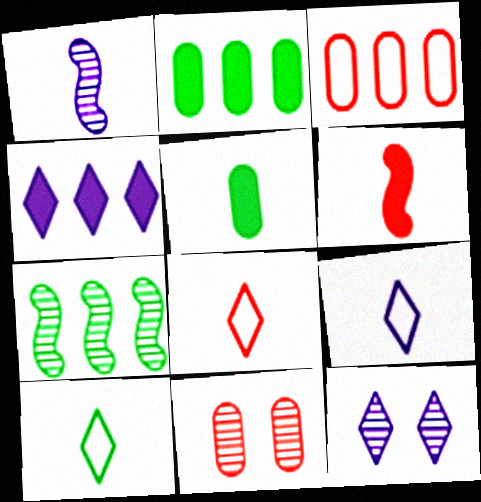[[1, 5, 8], 
[3, 4, 7], 
[4, 9, 12], 
[8, 9, 10]]